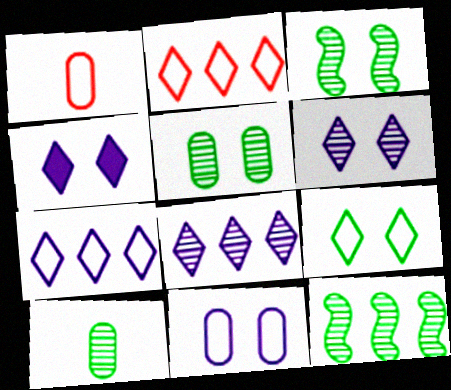[[1, 4, 12]]